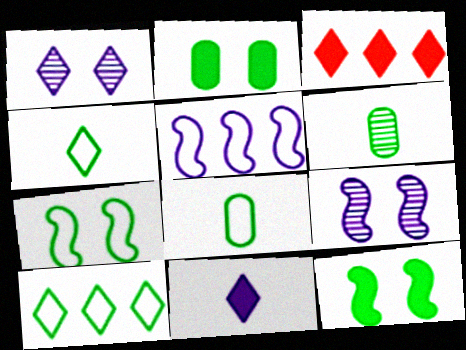[[1, 3, 4], 
[3, 8, 9], 
[6, 10, 12], 
[7, 8, 10]]